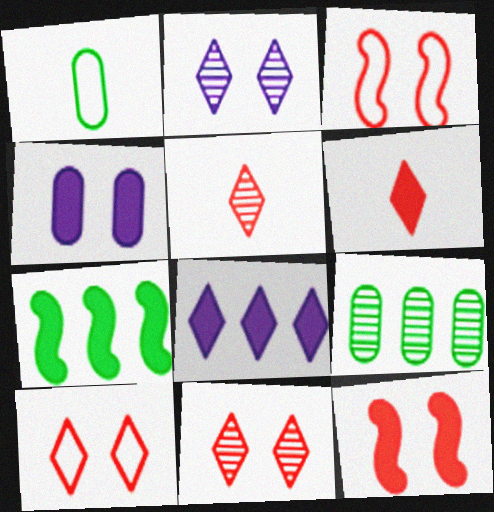[[4, 6, 7]]